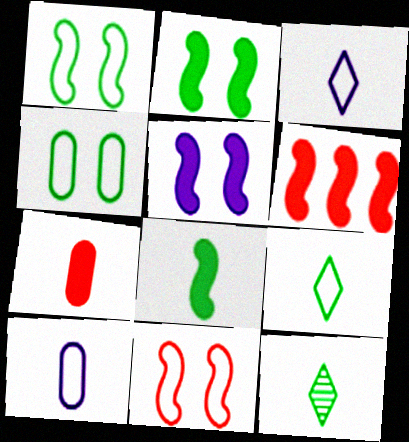[[5, 6, 8]]